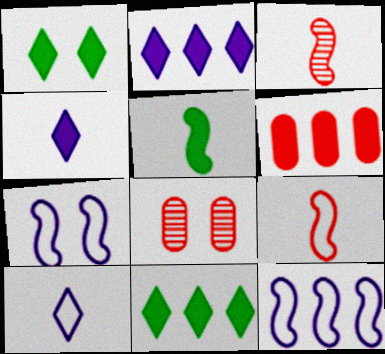[[1, 7, 8]]